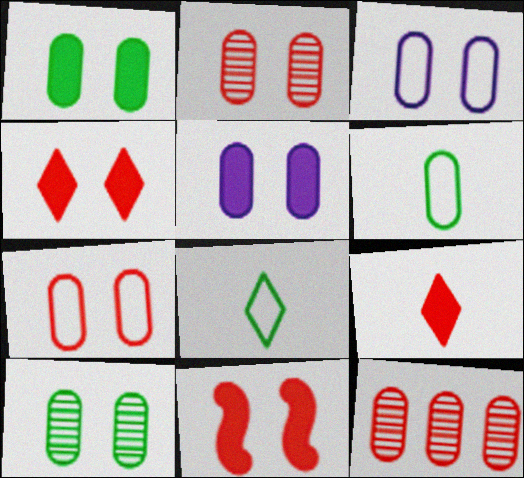[[1, 2, 3], 
[5, 6, 12], 
[5, 7, 10]]